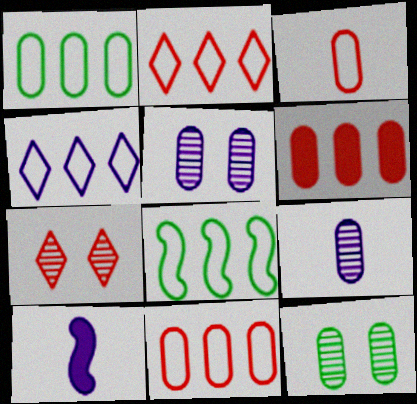[[1, 7, 10], 
[2, 10, 12], 
[4, 5, 10], 
[4, 8, 11]]